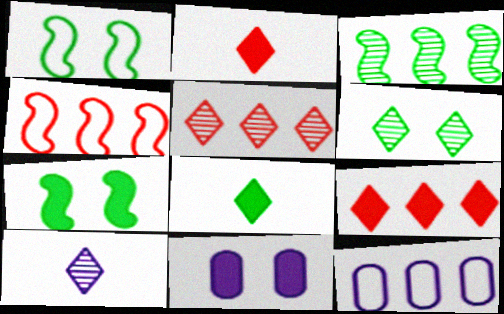[[3, 9, 12], 
[5, 6, 10]]